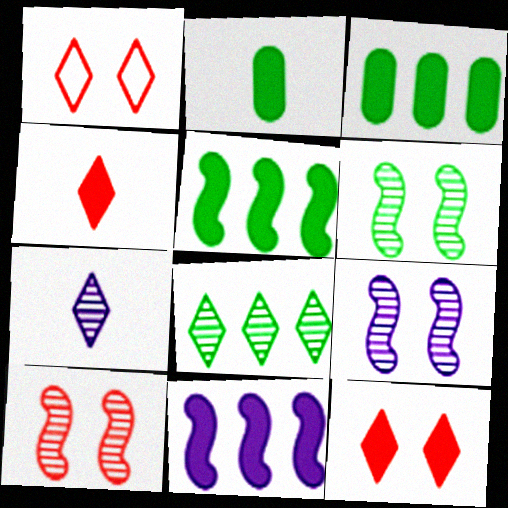[[2, 11, 12], 
[6, 9, 10]]